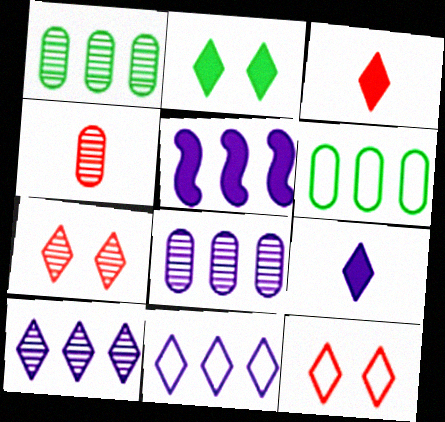[[5, 8, 11]]